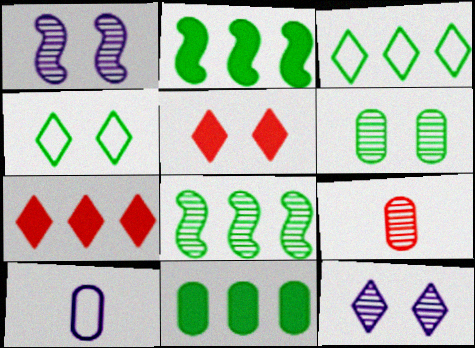[[3, 8, 11], 
[4, 5, 12], 
[5, 8, 10], 
[8, 9, 12]]